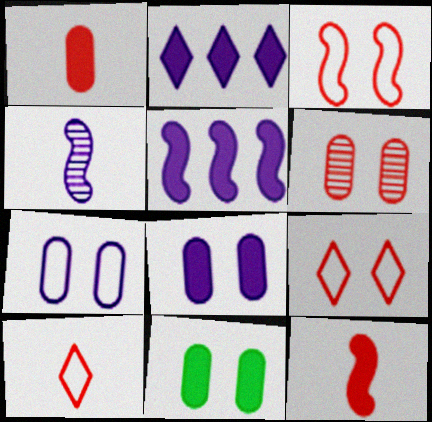[[2, 4, 7], 
[2, 11, 12], 
[6, 7, 11]]